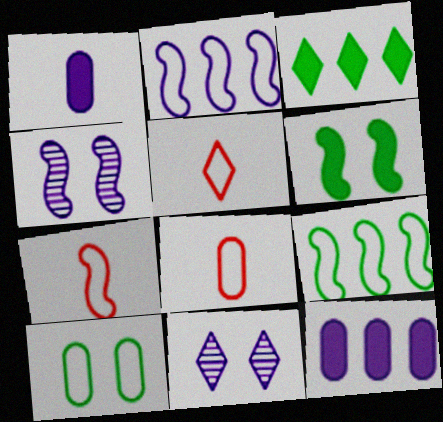[[1, 2, 11], 
[2, 5, 10], 
[3, 4, 8], 
[3, 5, 11], 
[5, 7, 8]]